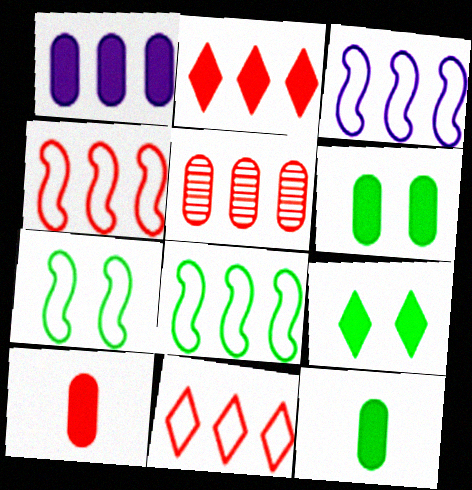[[1, 6, 10], 
[2, 4, 5], 
[3, 4, 8]]